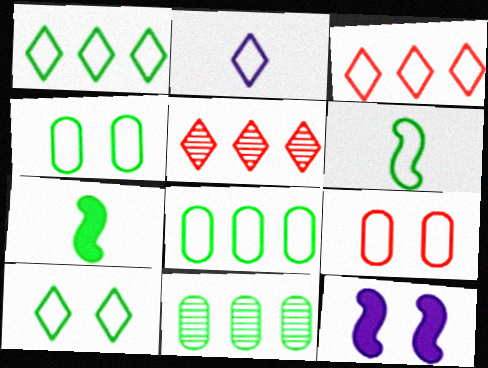[[1, 4, 6], 
[2, 3, 10], 
[6, 8, 10], 
[7, 10, 11]]